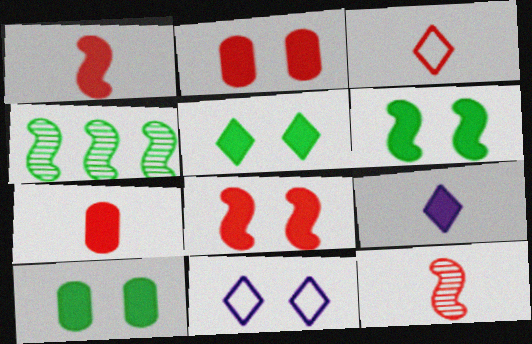[[3, 7, 12], 
[4, 7, 11], 
[5, 6, 10]]